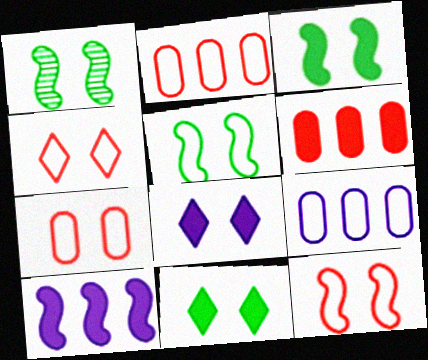[[1, 3, 5], 
[1, 7, 8], 
[4, 7, 12]]